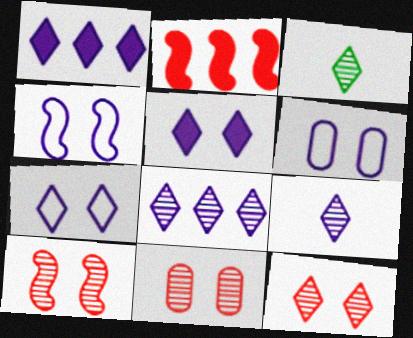[[1, 7, 9], 
[2, 3, 6], 
[3, 8, 12], 
[4, 6, 7], 
[10, 11, 12]]